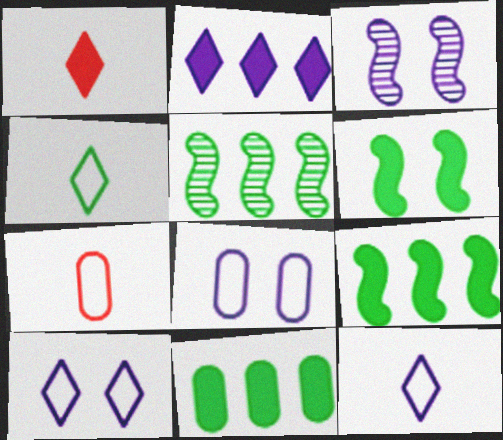[[1, 5, 8]]